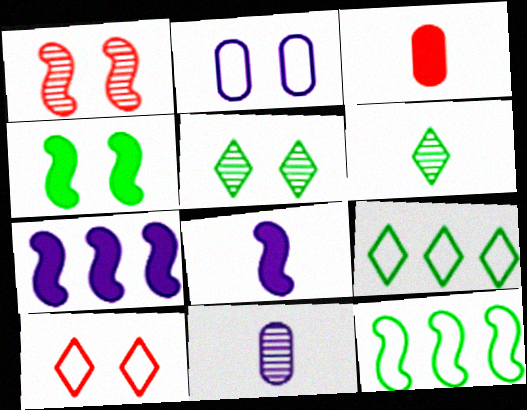[[1, 8, 12]]